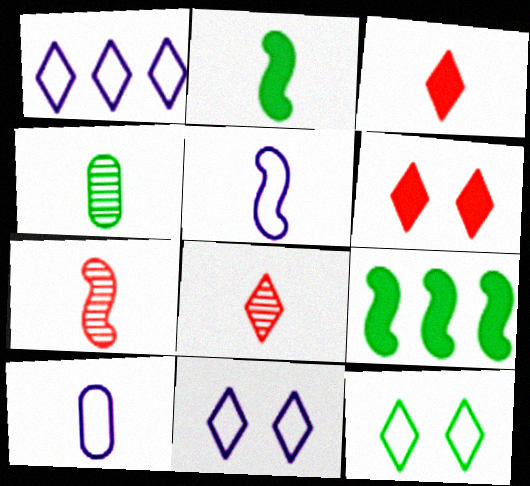[[2, 5, 7], 
[2, 8, 10], 
[3, 4, 5], 
[4, 9, 12]]